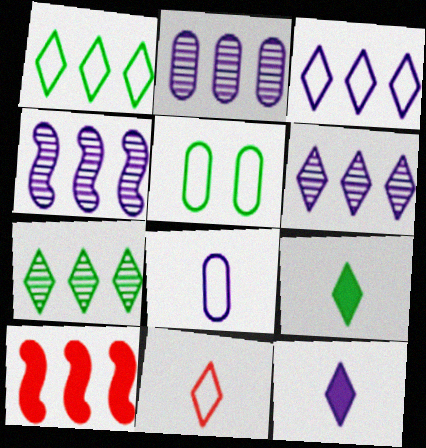[[1, 2, 10], 
[2, 4, 6]]